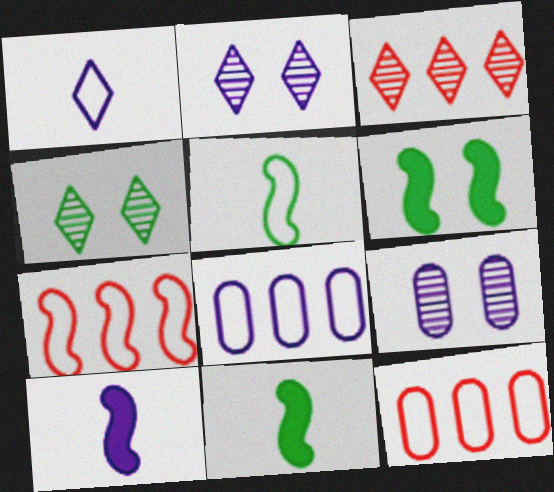[[2, 8, 10], 
[2, 11, 12], 
[4, 10, 12]]